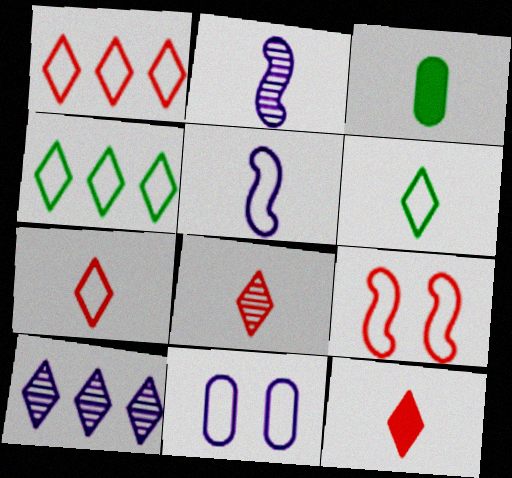[[2, 3, 7], 
[3, 5, 8], 
[3, 9, 10], 
[7, 8, 12]]